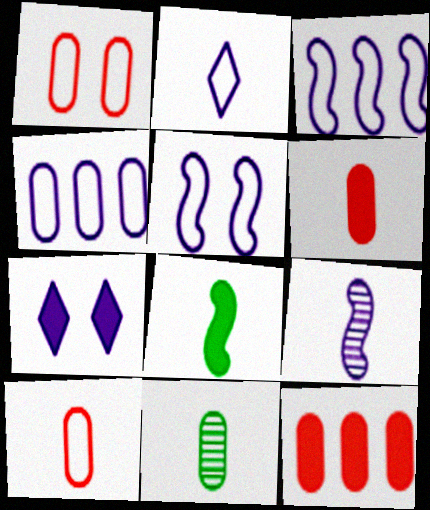[[2, 4, 5], 
[4, 7, 9], 
[7, 8, 12]]